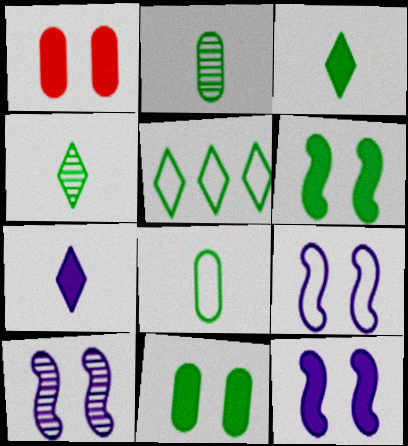[[2, 5, 6], 
[9, 10, 12]]